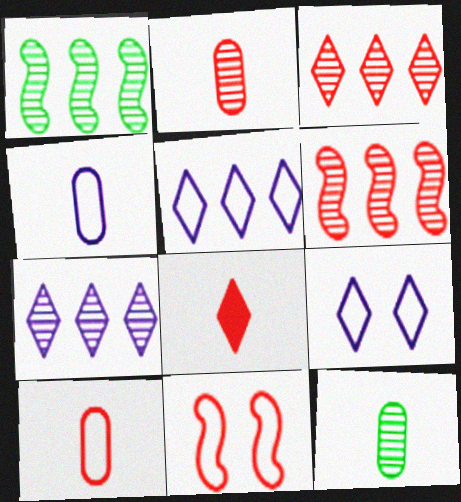[]